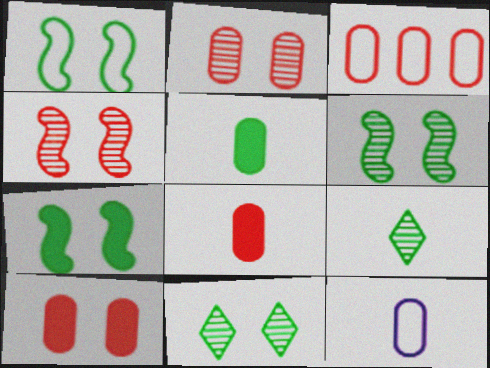[[1, 6, 7], 
[2, 3, 8]]